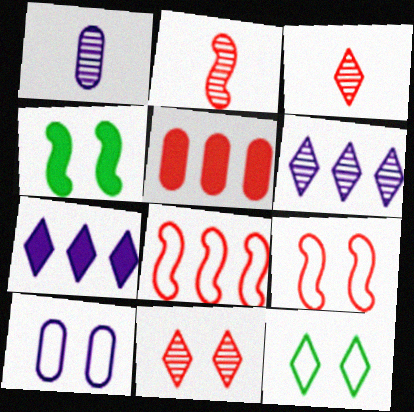[[3, 5, 9], 
[3, 7, 12], 
[4, 10, 11], 
[9, 10, 12]]